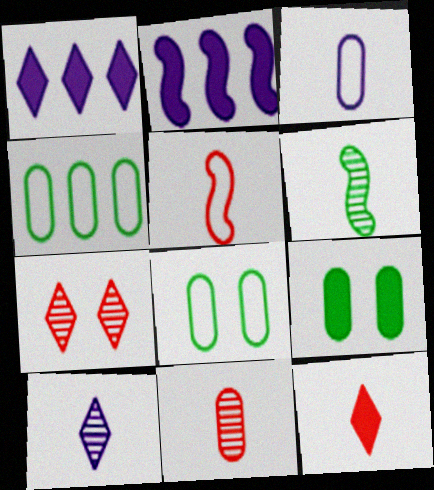[[2, 9, 12], 
[3, 6, 12], 
[5, 11, 12], 
[6, 10, 11]]